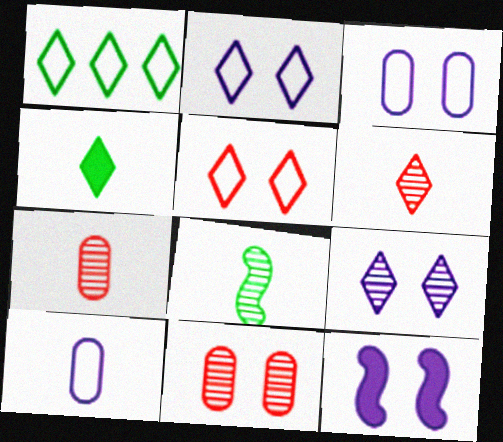[[1, 7, 12], 
[3, 9, 12]]